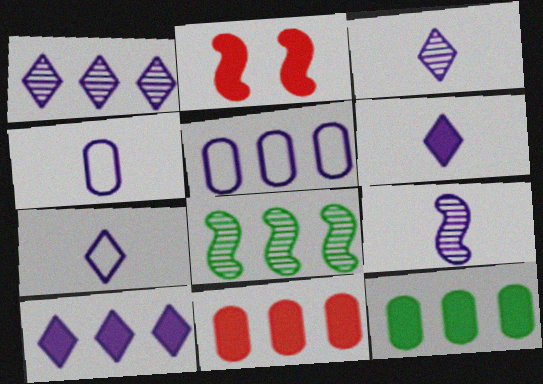[[2, 6, 12], 
[3, 6, 7], 
[4, 6, 9]]